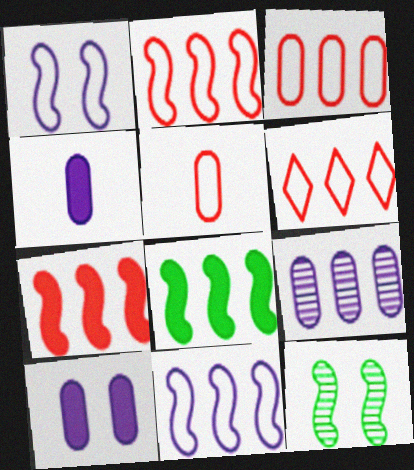[[2, 3, 6], 
[4, 6, 12], 
[6, 8, 9]]